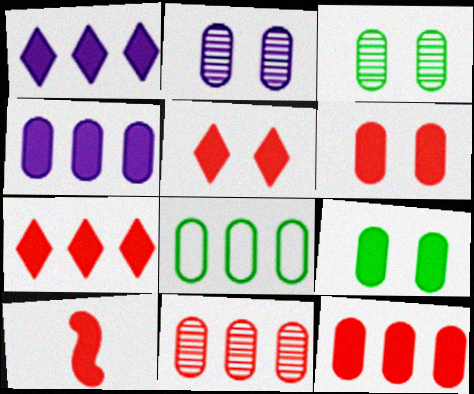[[1, 9, 10], 
[4, 8, 11], 
[5, 10, 12], 
[6, 7, 10]]